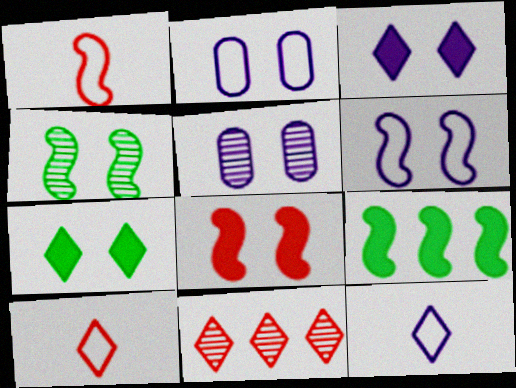[[3, 5, 6], 
[4, 6, 8], 
[5, 9, 10], 
[7, 11, 12]]